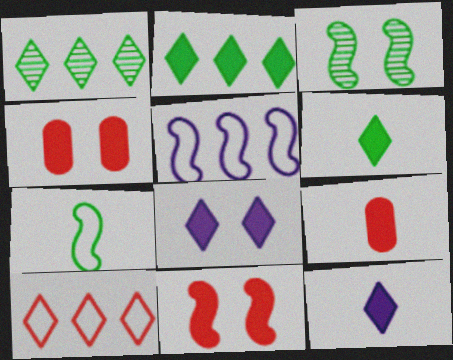[]